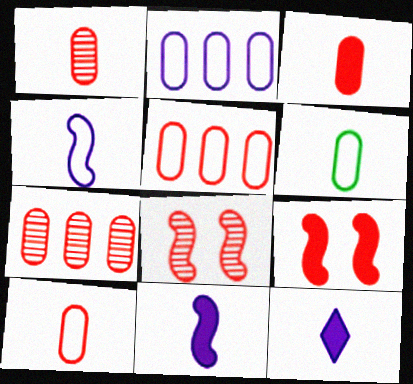[[1, 3, 10]]